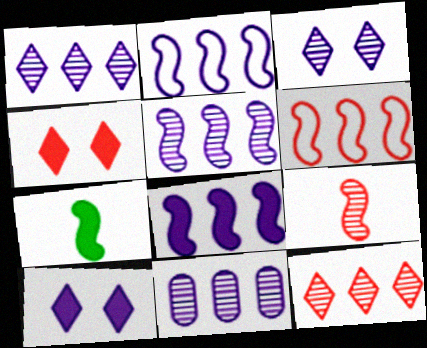[[1, 5, 11], 
[2, 5, 8]]